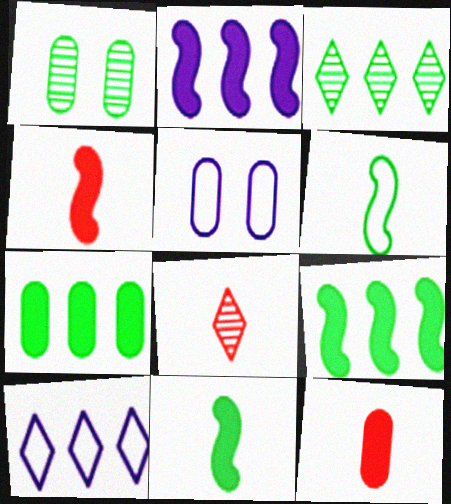[[1, 4, 10], 
[3, 4, 5], 
[5, 8, 9]]